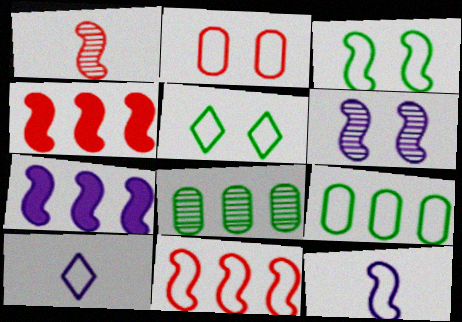[[1, 3, 7], 
[3, 11, 12], 
[6, 7, 12]]